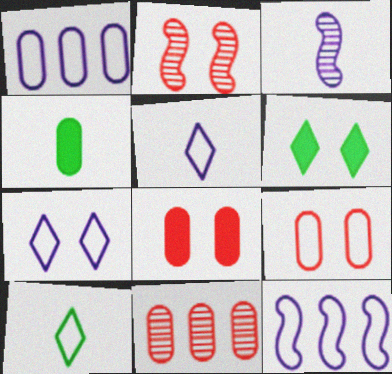[[9, 10, 12]]